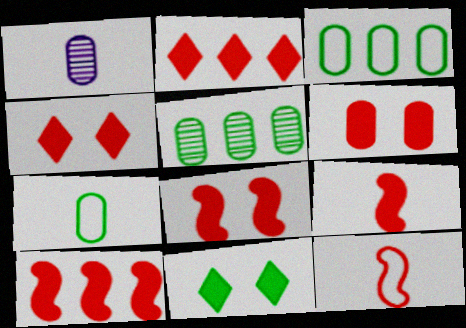[[1, 3, 6], 
[2, 6, 9], 
[4, 6, 8], 
[8, 9, 10]]